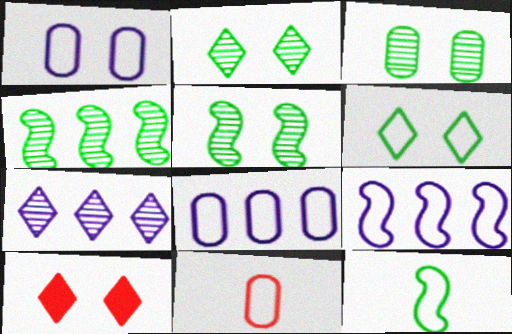[[1, 5, 10], 
[2, 3, 5], 
[6, 9, 11]]